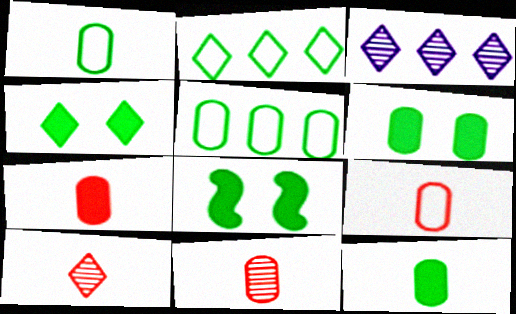[[3, 8, 9], 
[4, 6, 8], 
[7, 9, 11]]